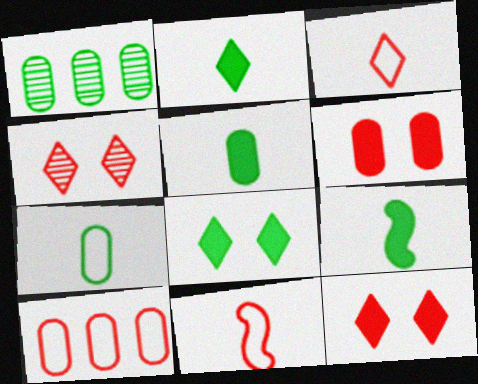[[2, 5, 9]]